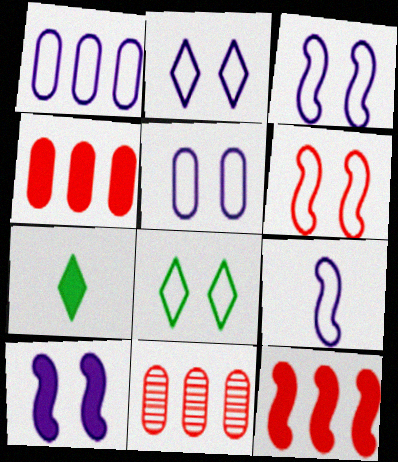[[1, 2, 9], 
[2, 3, 5], 
[3, 7, 11], 
[4, 7, 10], 
[5, 6, 8]]